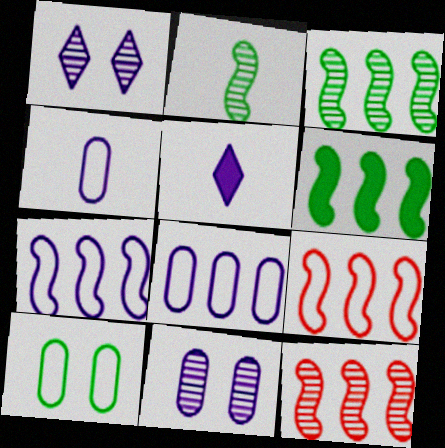[[5, 7, 11], 
[5, 10, 12], 
[6, 7, 12]]